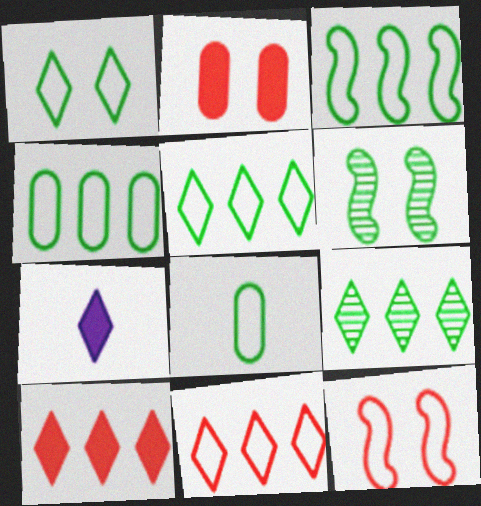[[1, 3, 8], 
[3, 4, 5]]